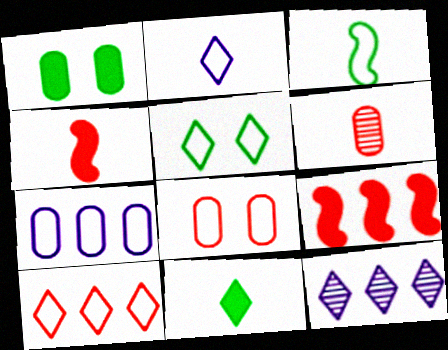[[1, 6, 7], 
[2, 5, 10]]